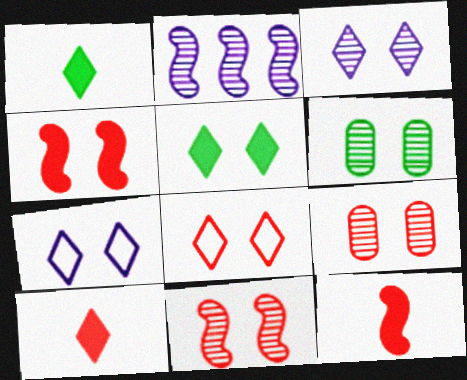[[3, 5, 8], 
[3, 6, 11], 
[4, 6, 7], 
[4, 8, 9]]